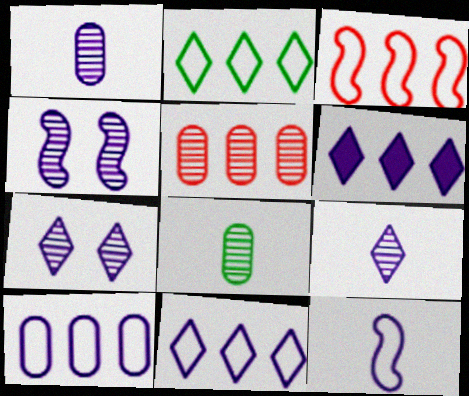[[2, 3, 10]]